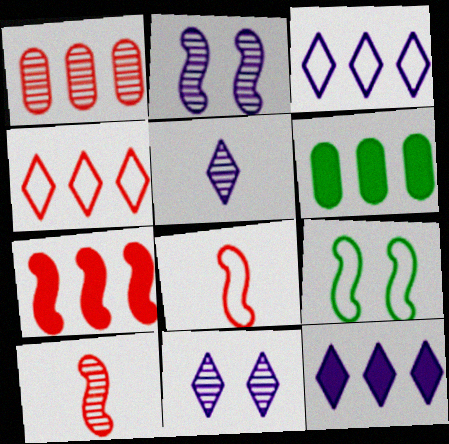[[1, 4, 7], 
[6, 7, 12], 
[6, 8, 11]]